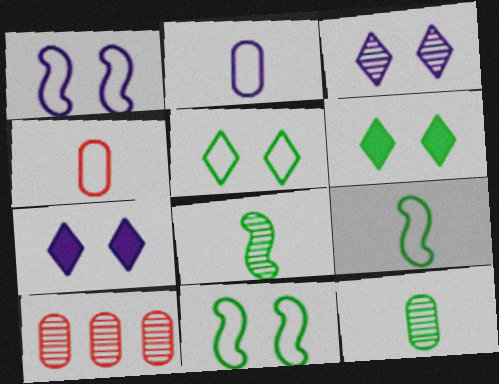[[3, 8, 10], 
[7, 9, 10]]